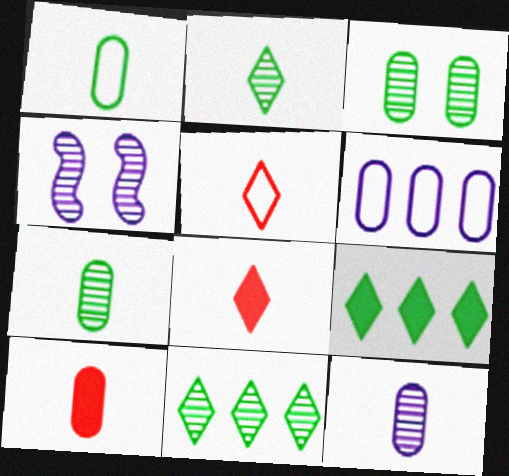[[1, 10, 12], 
[3, 6, 10]]